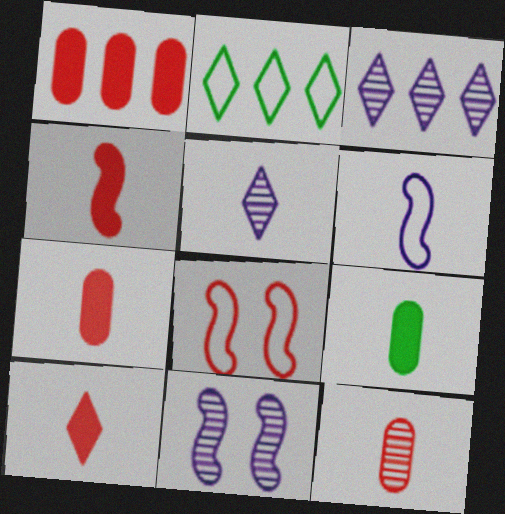[[2, 7, 11], 
[3, 8, 9], 
[4, 7, 10]]